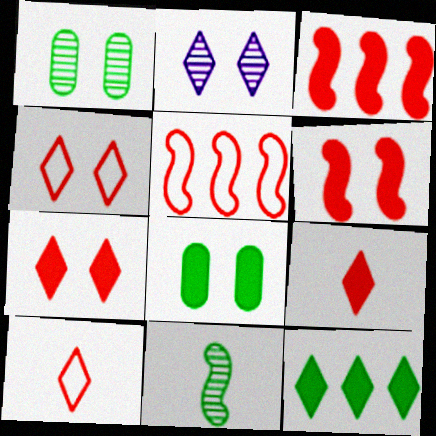[[2, 10, 12]]